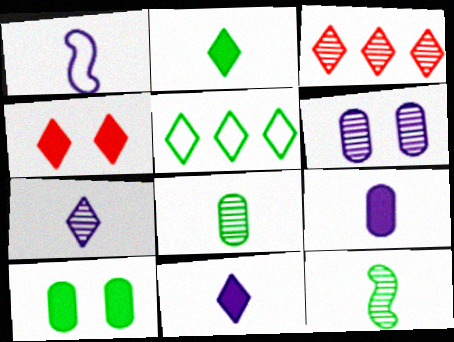[[1, 3, 10], 
[1, 7, 9], 
[3, 6, 12], 
[4, 5, 7], 
[5, 10, 12]]